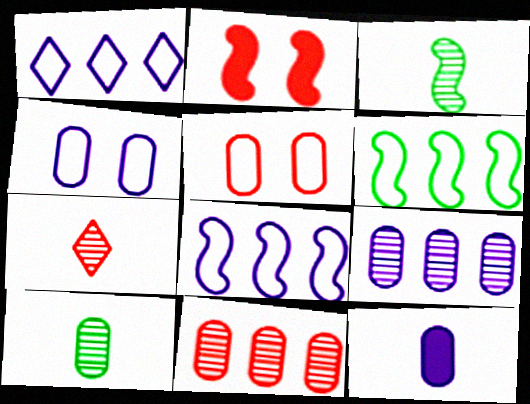[[1, 2, 10], 
[2, 3, 8], 
[4, 9, 12]]